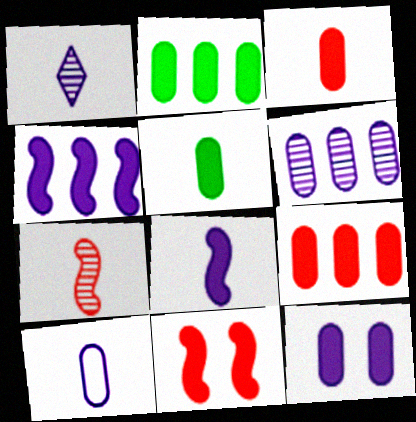[[1, 8, 10], 
[2, 3, 12], 
[5, 9, 12], 
[6, 10, 12]]